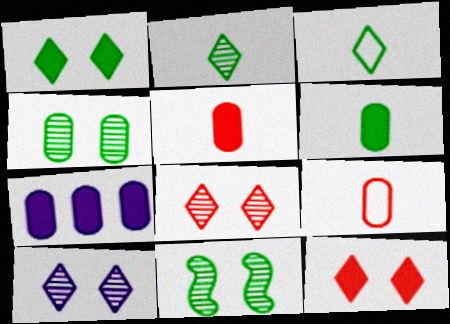[[4, 7, 9]]